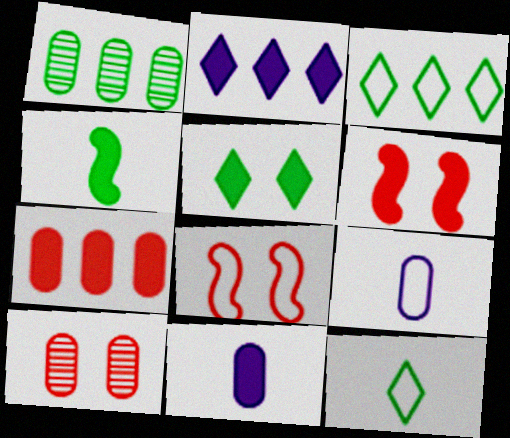[[3, 8, 9]]